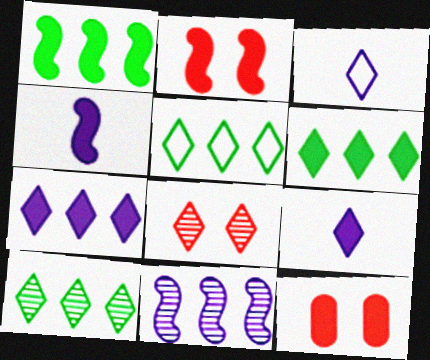[[1, 2, 4], 
[1, 9, 12], 
[3, 6, 8], 
[4, 6, 12], 
[5, 6, 10], 
[5, 8, 9]]